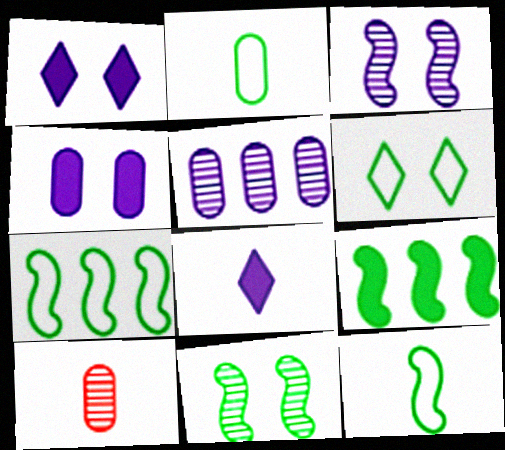[[1, 7, 10], 
[2, 6, 7], 
[8, 10, 12], 
[9, 11, 12]]